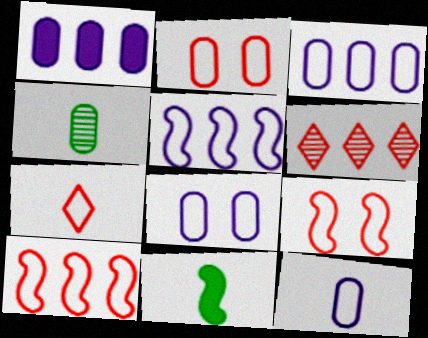[[1, 2, 4], 
[2, 7, 10], 
[3, 8, 12], 
[6, 8, 11]]